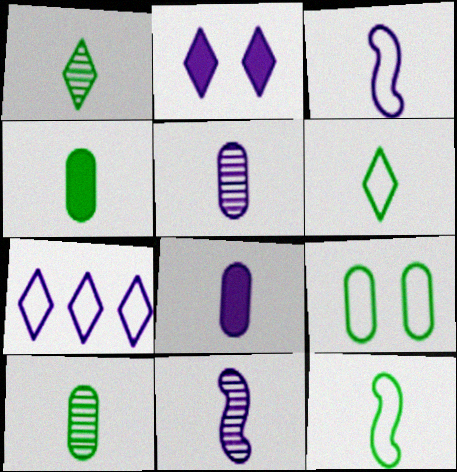[[1, 4, 12]]